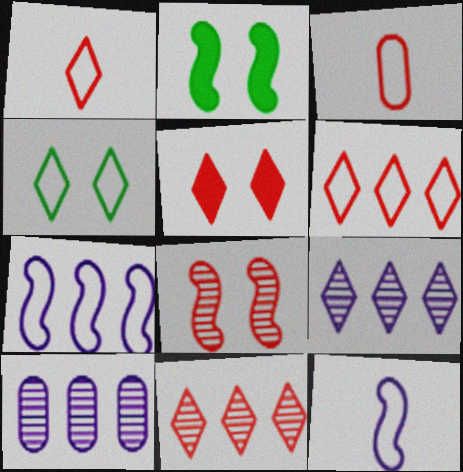[[1, 2, 10], 
[1, 5, 11], 
[2, 3, 9], 
[3, 4, 7]]